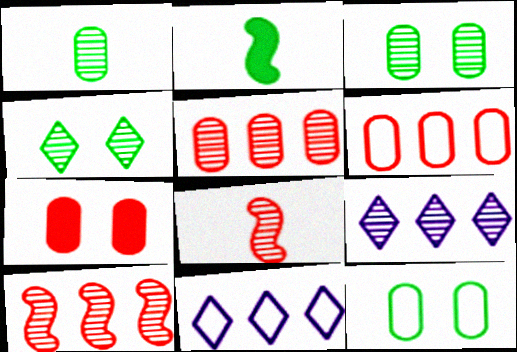[[3, 8, 9]]